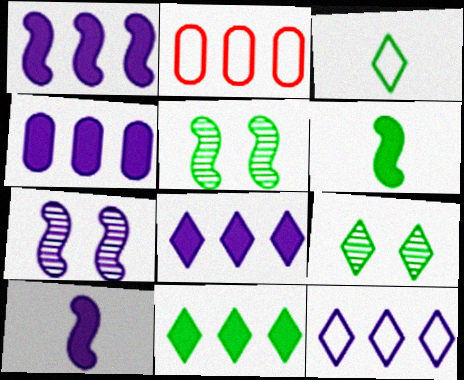[[1, 4, 8], 
[2, 9, 10], 
[3, 9, 11]]